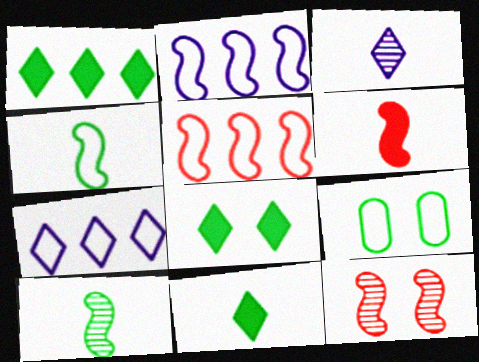[[1, 8, 11], 
[1, 9, 10], 
[5, 6, 12]]